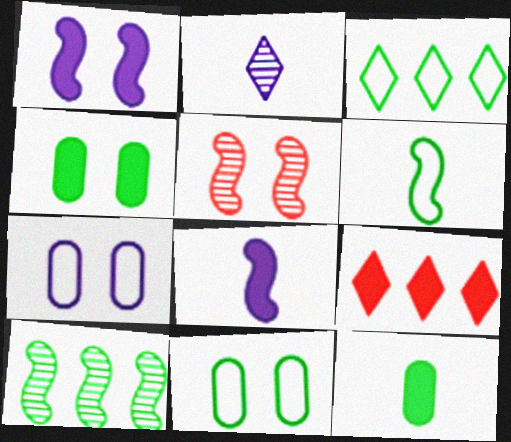[[1, 9, 12], 
[3, 6, 11], 
[4, 8, 9]]